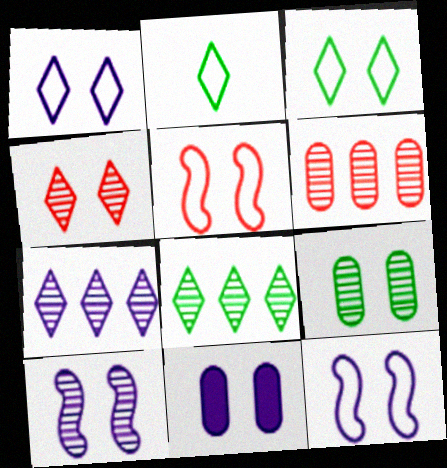[[1, 10, 11], 
[4, 9, 10]]